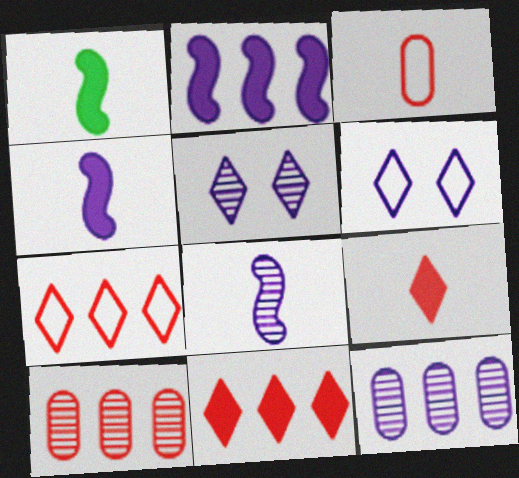[[1, 6, 10], 
[4, 6, 12], 
[5, 8, 12]]